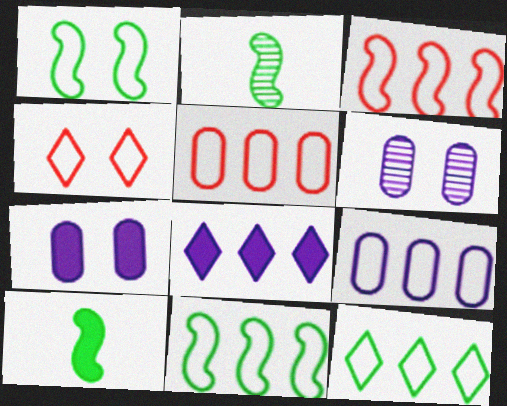[[3, 9, 12]]